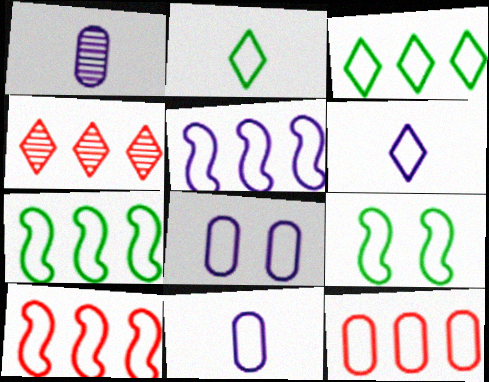[[2, 8, 10], 
[3, 5, 12], 
[5, 6, 8], 
[5, 7, 10], 
[6, 9, 12]]